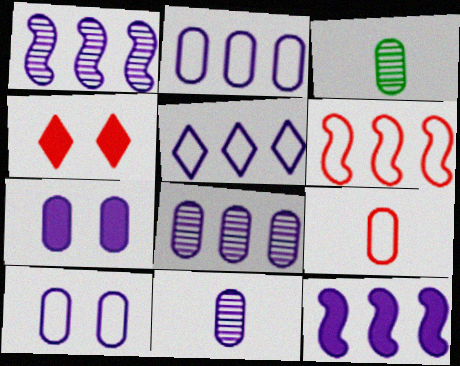[[2, 7, 11], 
[5, 8, 12]]